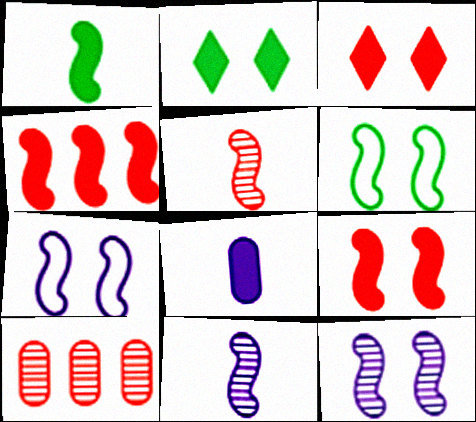[[2, 4, 8], 
[4, 6, 11], 
[6, 9, 12]]